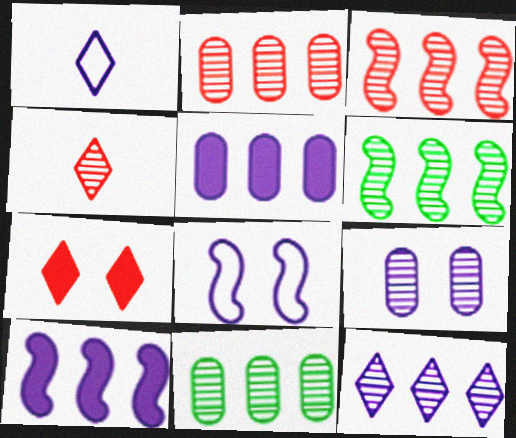[[1, 9, 10], 
[2, 6, 12], 
[3, 11, 12], 
[4, 6, 9]]